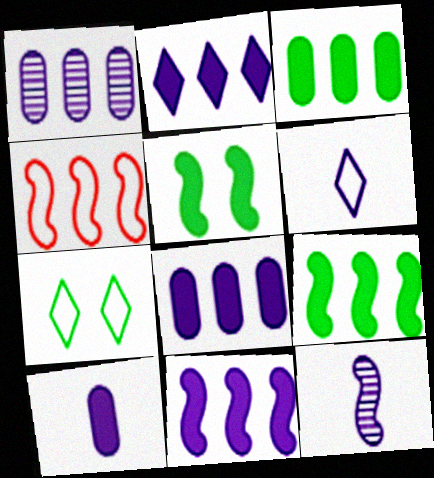[[2, 8, 11], 
[4, 5, 12], 
[6, 10, 12]]